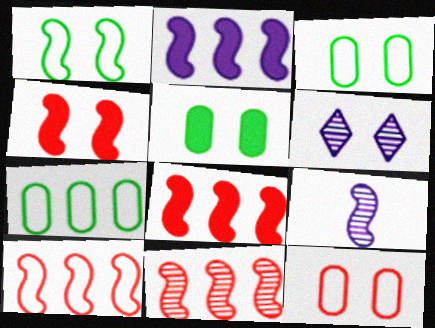[[1, 8, 9], 
[3, 4, 6], 
[8, 10, 11]]